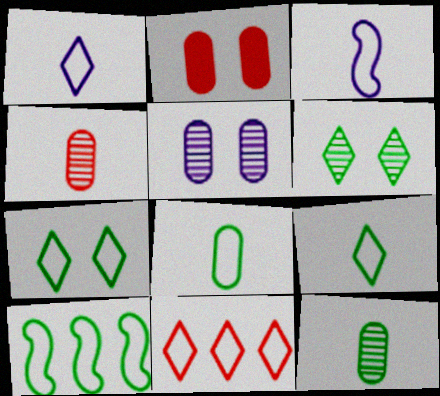[[1, 7, 11], 
[7, 8, 10]]